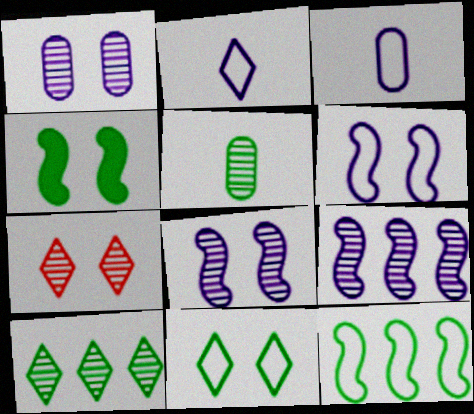[[5, 7, 9]]